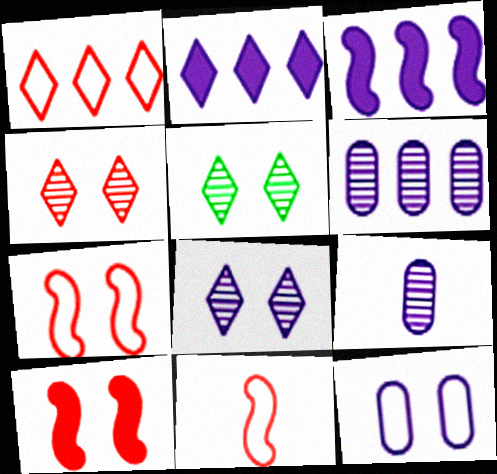[[4, 5, 8], 
[5, 10, 12]]